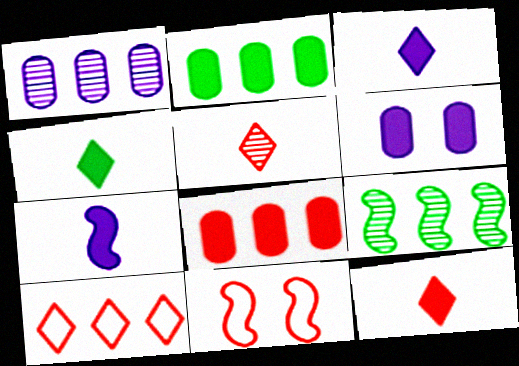[[1, 4, 11], 
[3, 4, 12], 
[5, 8, 11], 
[7, 9, 11]]